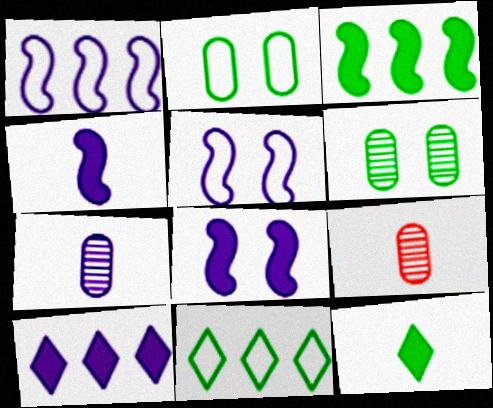[[5, 7, 10], 
[8, 9, 11]]